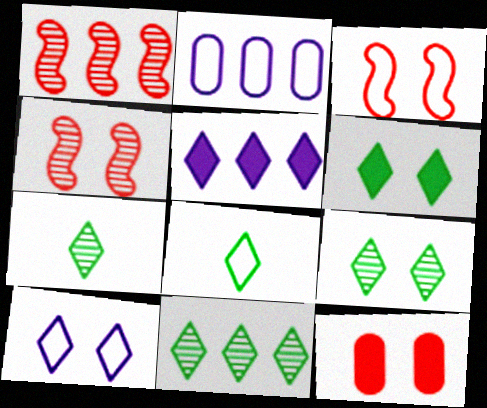[[2, 3, 8], 
[6, 8, 11], 
[7, 9, 11]]